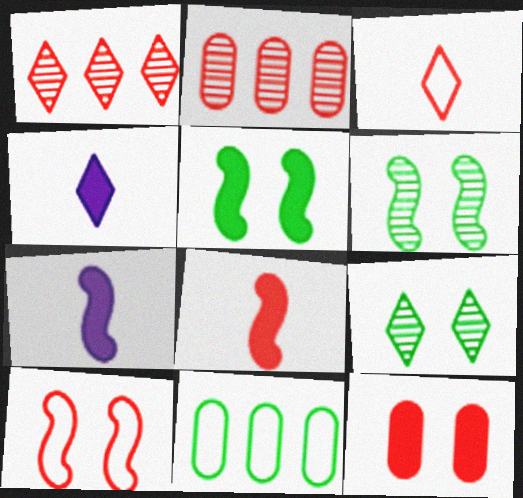[]